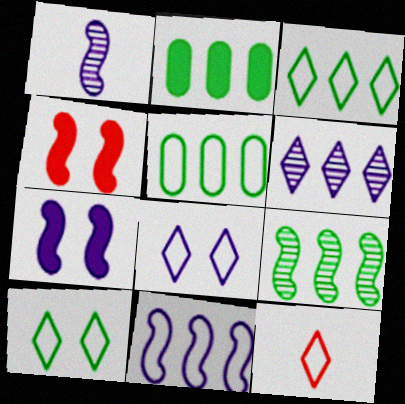[[1, 7, 11], 
[2, 3, 9], 
[3, 8, 12]]